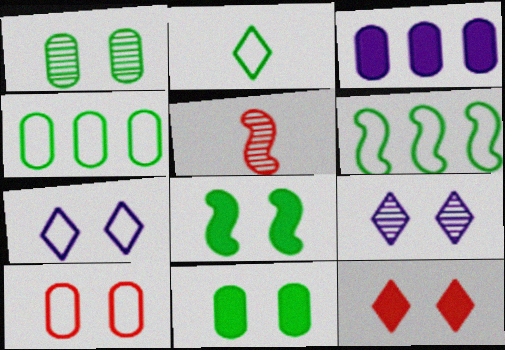[[8, 9, 10]]